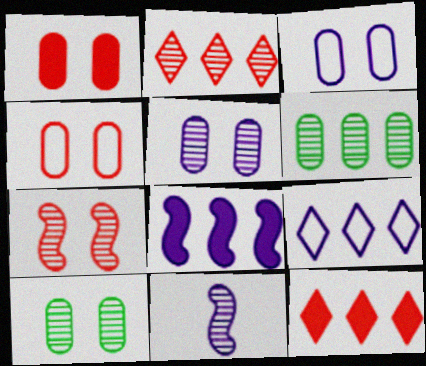[[1, 3, 10], 
[2, 10, 11]]